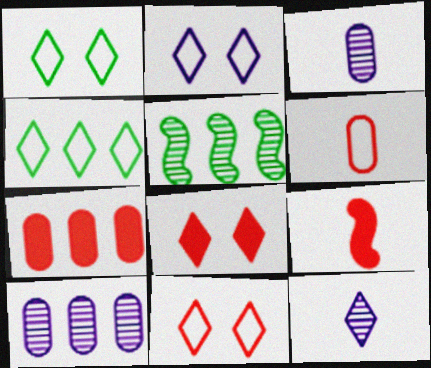[[1, 2, 11], 
[1, 9, 10], 
[4, 8, 12], 
[7, 8, 9]]